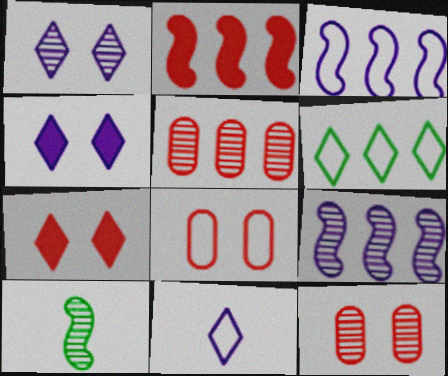[[1, 5, 10]]